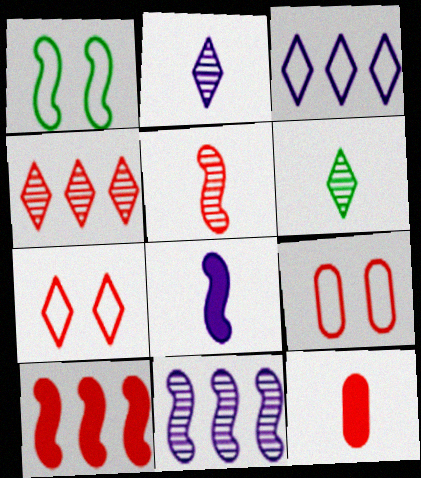[]